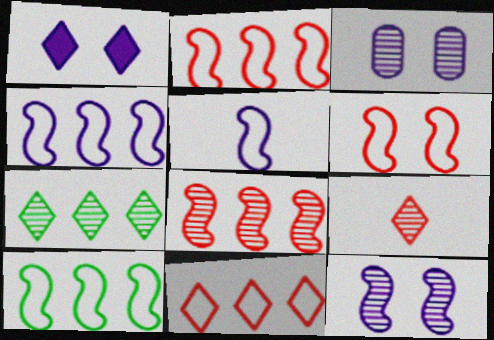[[2, 4, 10], 
[5, 6, 10]]